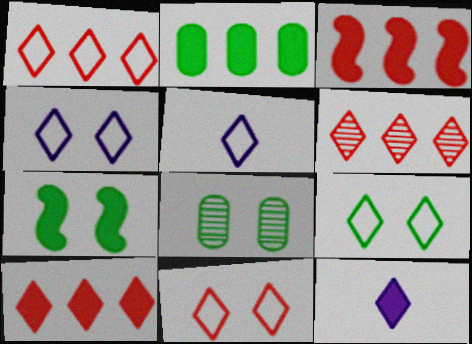[[1, 5, 9], 
[1, 6, 10], 
[3, 5, 8], 
[4, 9, 11], 
[6, 9, 12], 
[7, 8, 9]]